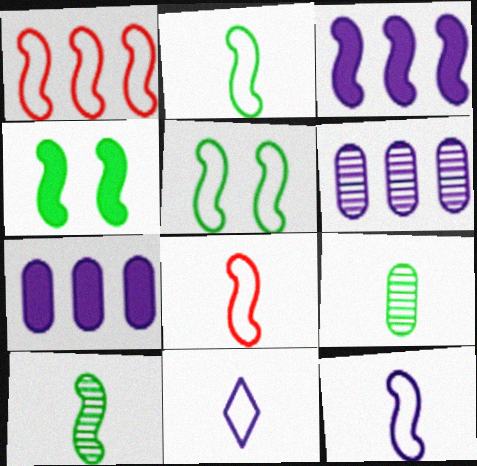[[1, 5, 12], 
[2, 8, 12]]